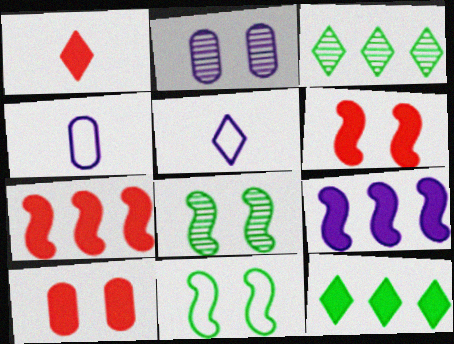[[1, 7, 10], 
[2, 5, 9], 
[3, 4, 6]]